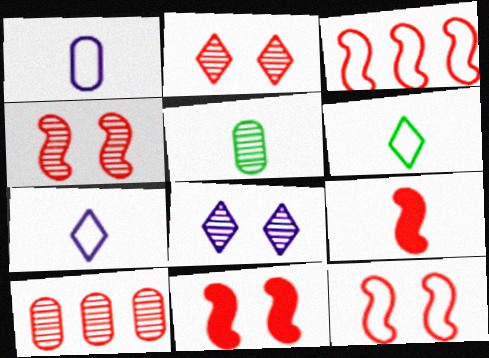[[3, 4, 9], 
[4, 11, 12], 
[5, 7, 9]]